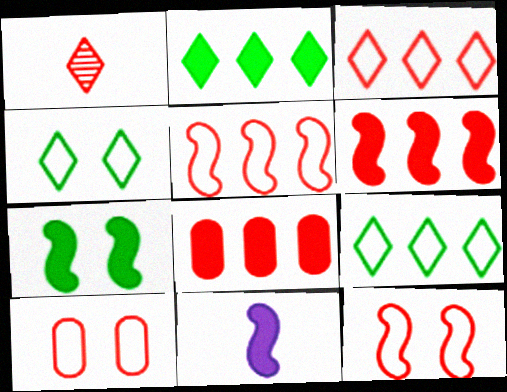[[1, 6, 10], 
[1, 8, 12], 
[6, 7, 11]]